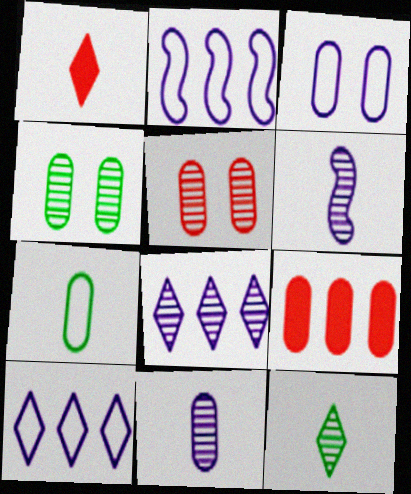[[1, 2, 4], 
[1, 6, 7]]